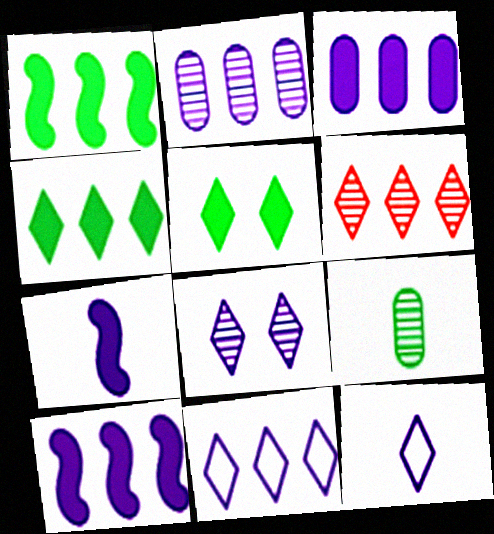[[2, 10, 11], 
[4, 6, 11], 
[5, 6, 12]]